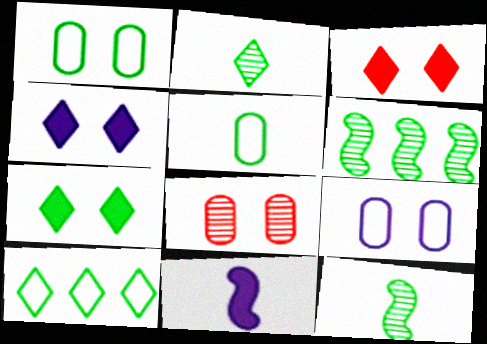[[2, 7, 10], 
[3, 4, 7], 
[5, 6, 7], 
[8, 10, 11]]